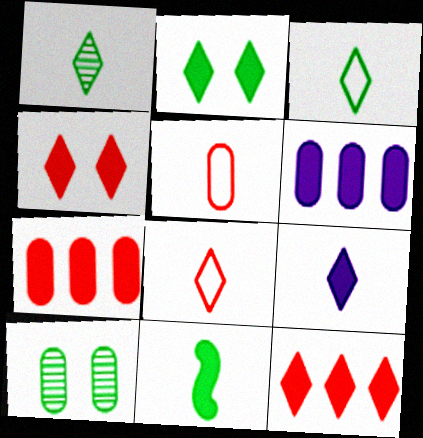[[1, 8, 9], 
[2, 9, 12], 
[4, 6, 11], 
[5, 6, 10]]